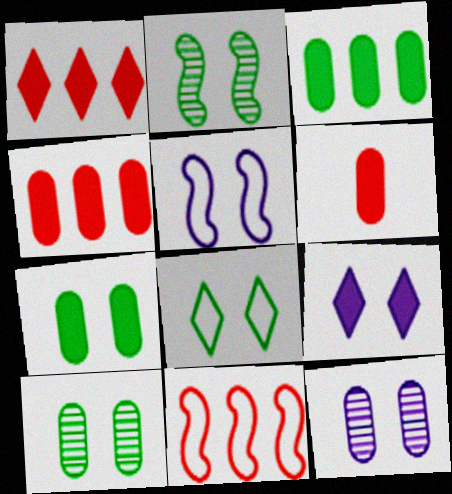[[2, 7, 8], 
[5, 9, 12]]